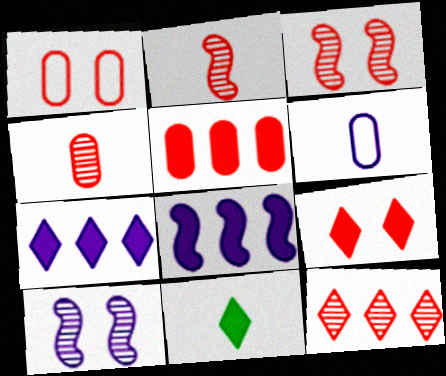[[1, 3, 9], 
[1, 4, 5], 
[2, 6, 11], 
[3, 4, 12], 
[6, 7, 10], 
[7, 9, 11]]